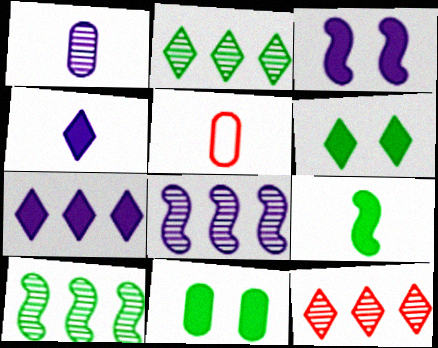[[2, 3, 5], 
[5, 6, 8]]